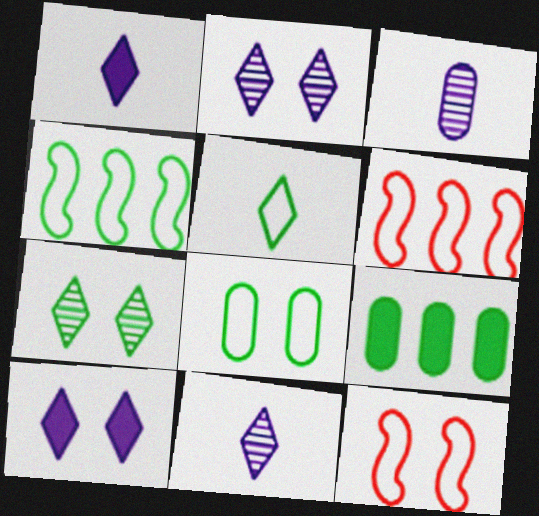[[4, 5, 8], 
[9, 11, 12]]